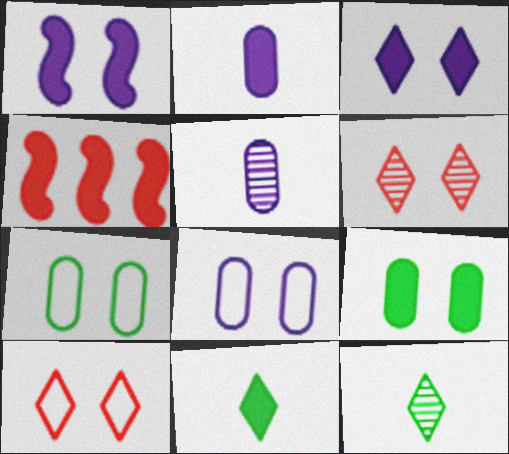[[1, 6, 7], 
[4, 8, 12]]